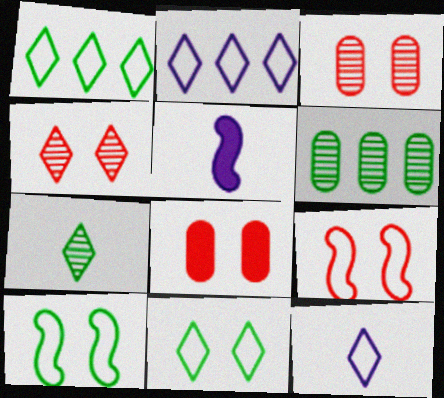[[1, 3, 5], 
[4, 8, 9]]